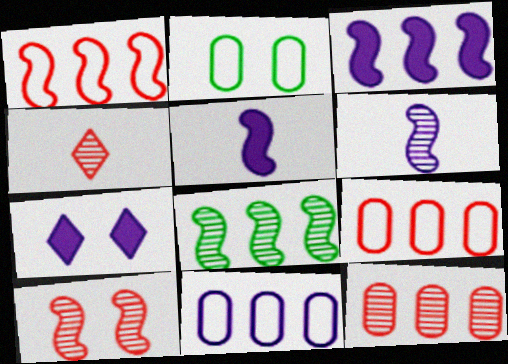[[1, 3, 8], 
[2, 3, 4], 
[2, 7, 10], 
[4, 10, 12], 
[6, 7, 11], 
[6, 8, 10]]